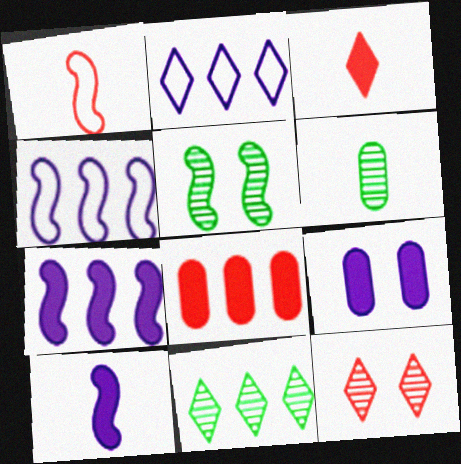[[1, 5, 7], 
[1, 8, 12], 
[1, 9, 11], 
[4, 8, 11], 
[5, 6, 11]]